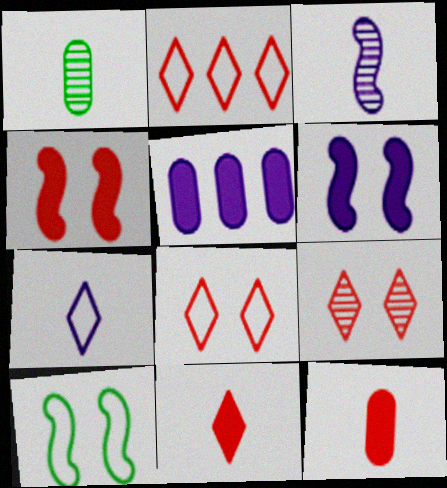[[1, 2, 6], 
[2, 9, 11]]